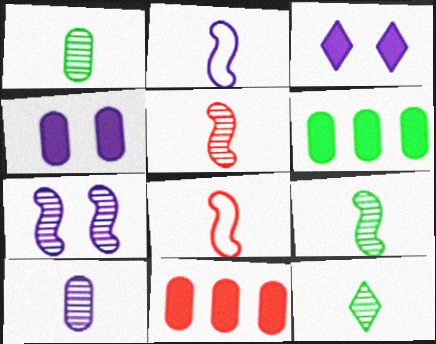[[1, 9, 12], 
[5, 10, 12]]